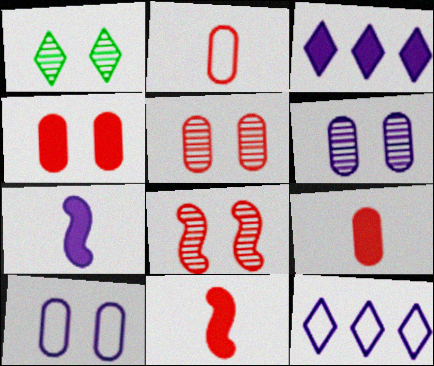[[1, 6, 8], 
[6, 7, 12]]